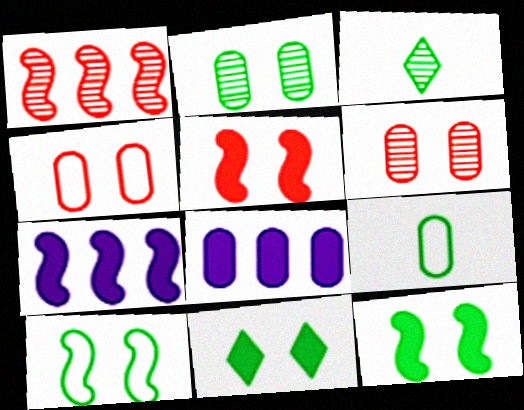[[2, 10, 11], 
[3, 4, 7], 
[6, 8, 9]]